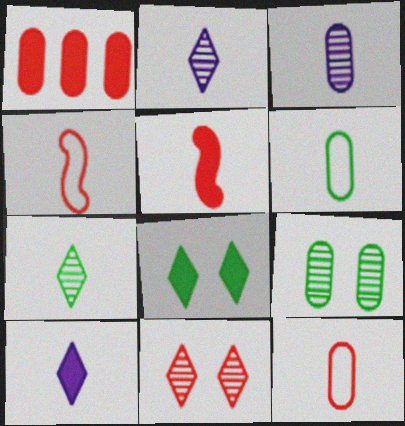[[1, 4, 11], 
[2, 5, 6]]